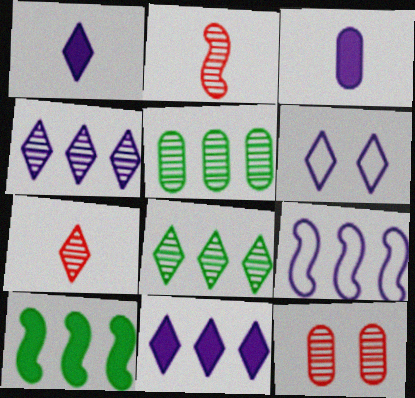[[1, 4, 6]]